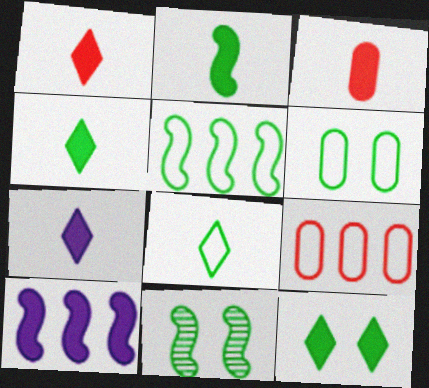[[1, 4, 7], 
[2, 3, 7], 
[2, 5, 11], 
[3, 10, 12], 
[5, 6, 8], 
[6, 11, 12], 
[7, 9, 11]]